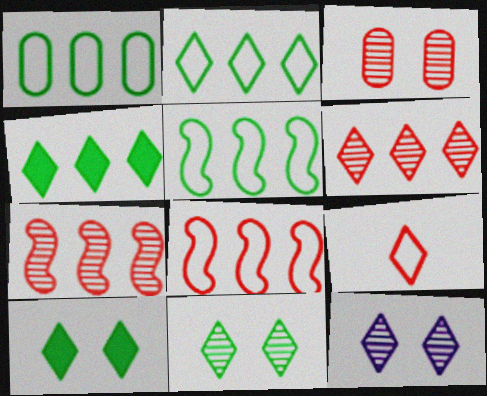[[1, 2, 5], 
[4, 9, 12]]